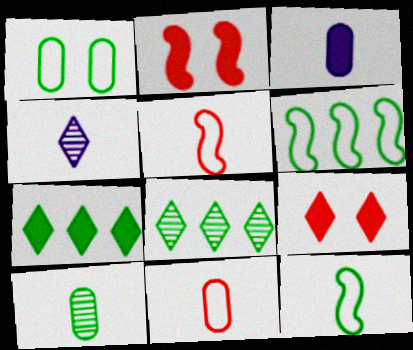[[2, 3, 7], 
[3, 10, 11]]